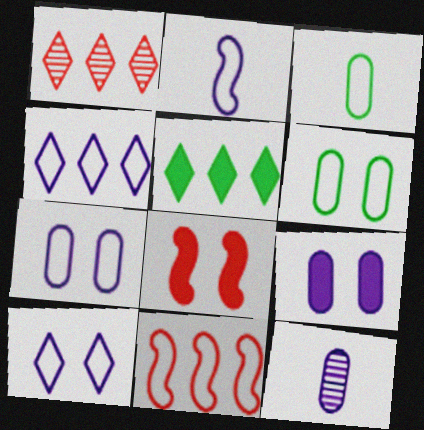[[1, 4, 5], 
[2, 4, 7], 
[3, 10, 11]]